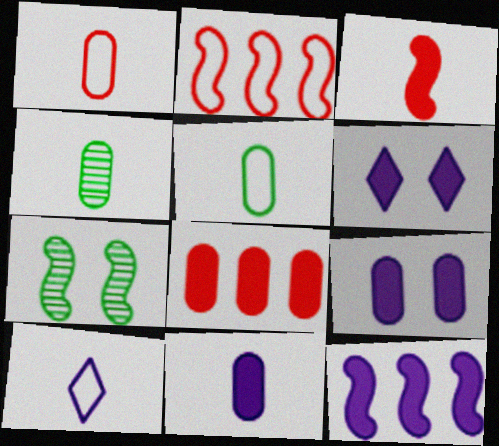[[1, 4, 11], 
[2, 4, 6], 
[3, 4, 10], 
[6, 11, 12], 
[7, 8, 10]]